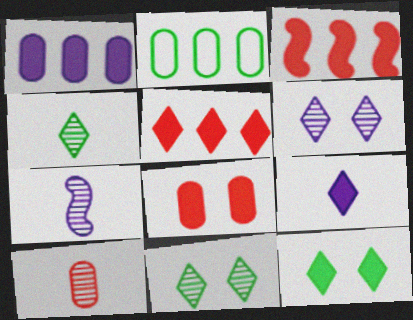[[4, 7, 10], 
[5, 9, 12]]